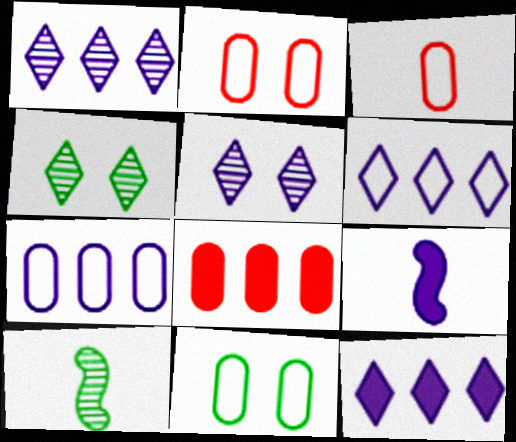[[1, 6, 12], 
[2, 10, 12], 
[3, 7, 11], 
[5, 7, 9]]